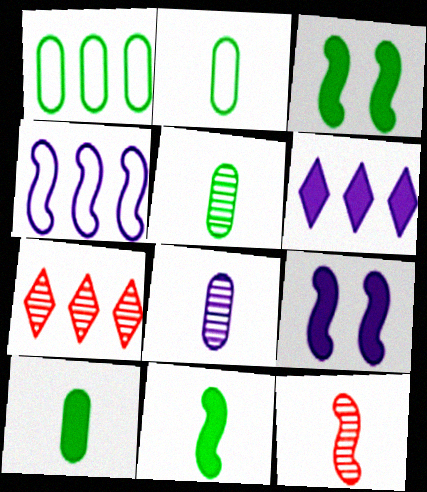[[2, 5, 10], 
[2, 7, 9], 
[3, 4, 12]]